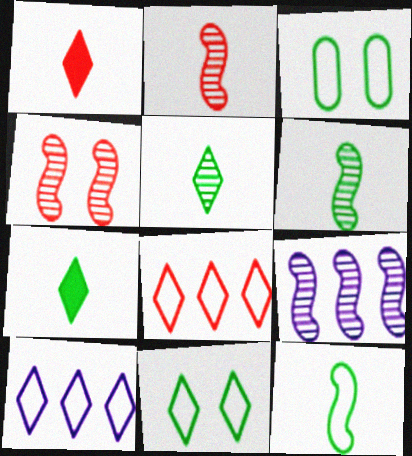[[1, 3, 9], 
[4, 6, 9]]